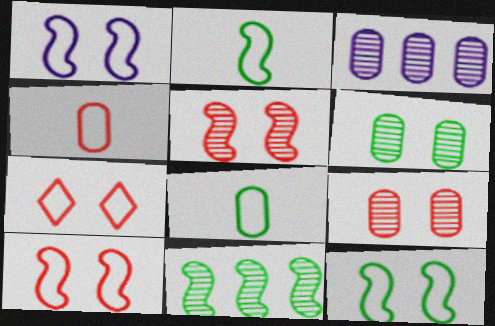[[1, 10, 12]]